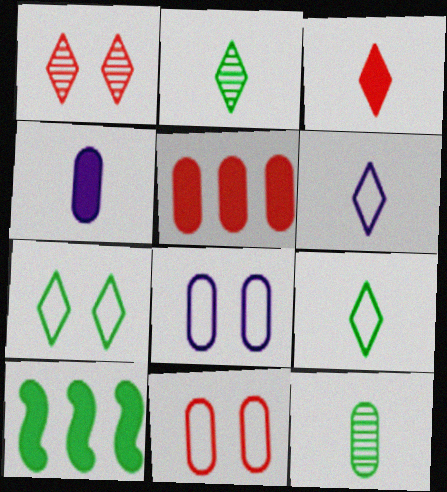[[2, 3, 6], 
[5, 8, 12], 
[7, 10, 12]]